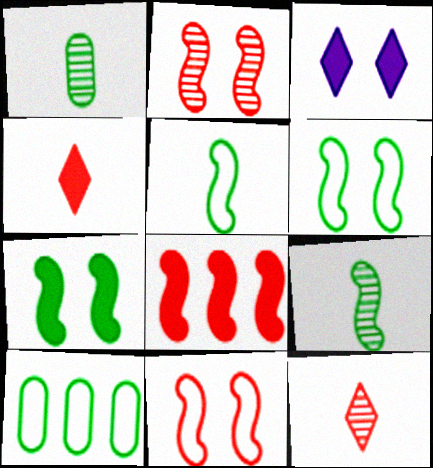[]